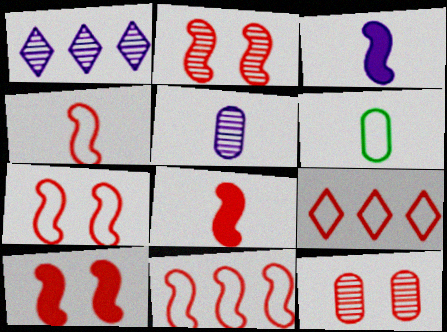[[1, 6, 10], 
[2, 7, 10], 
[2, 8, 11], 
[4, 7, 11], 
[8, 9, 12]]